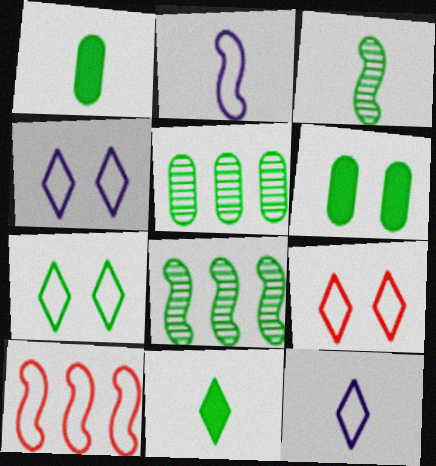[[1, 7, 8], 
[4, 7, 9]]